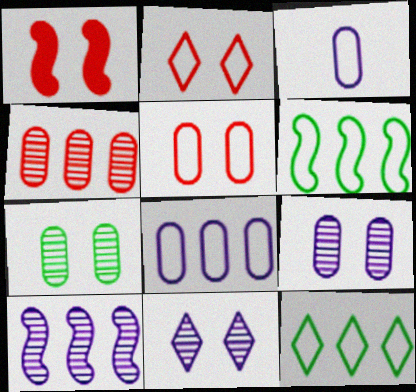[[2, 3, 6]]